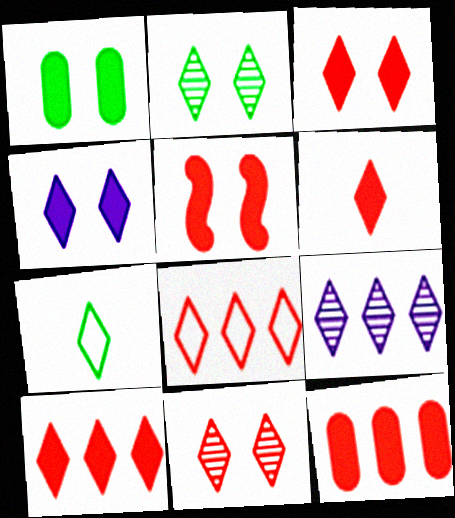[[1, 4, 5], 
[3, 6, 10], 
[3, 7, 9], 
[5, 6, 12], 
[6, 8, 11]]